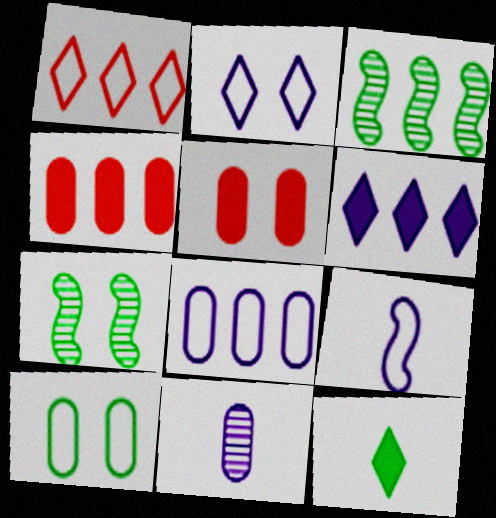[[1, 9, 10], 
[2, 5, 7], 
[2, 8, 9], 
[3, 10, 12], 
[4, 10, 11]]